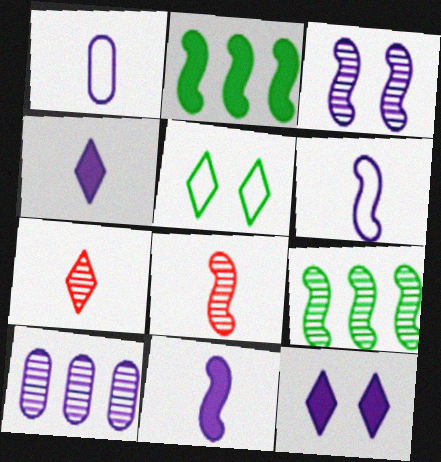[[3, 8, 9], 
[6, 10, 12]]